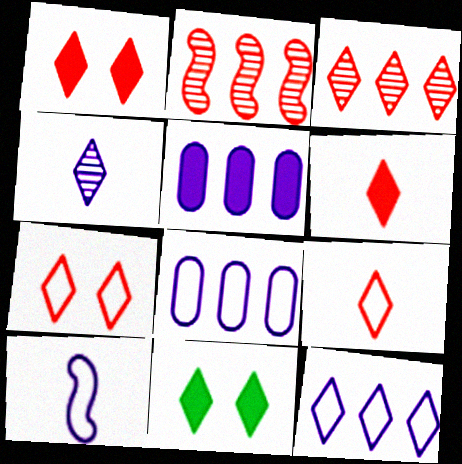[[1, 3, 9], 
[3, 6, 7]]